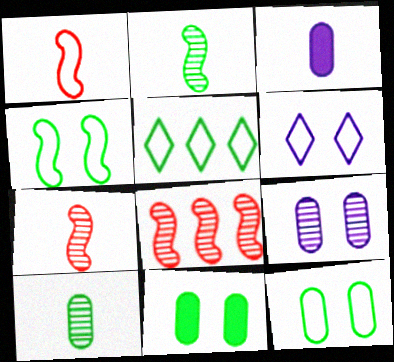[[2, 5, 11]]